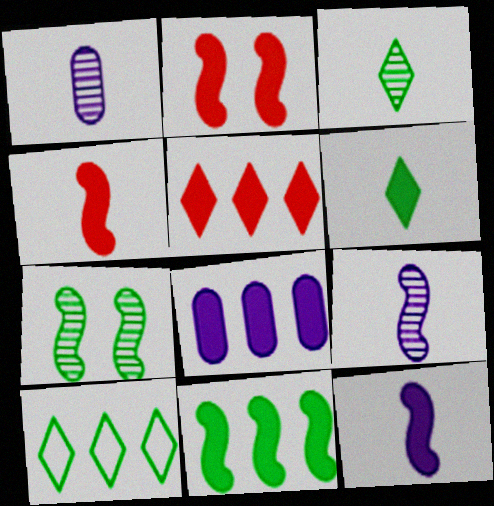[[1, 2, 10], 
[2, 6, 8], 
[2, 11, 12], 
[5, 8, 11]]